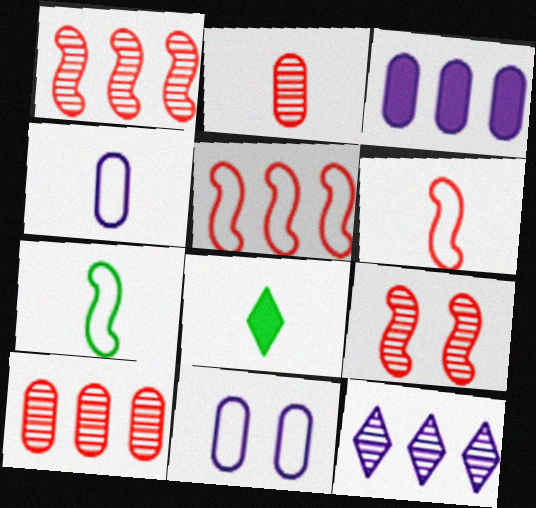[[1, 8, 11]]